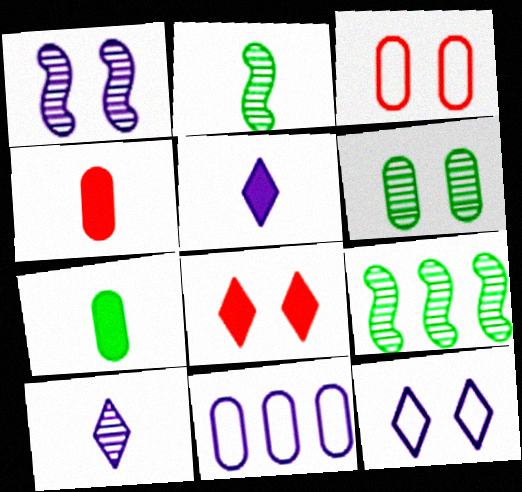[[1, 5, 11], 
[2, 8, 11], 
[3, 5, 9], 
[4, 6, 11], 
[4, 9, 12]]